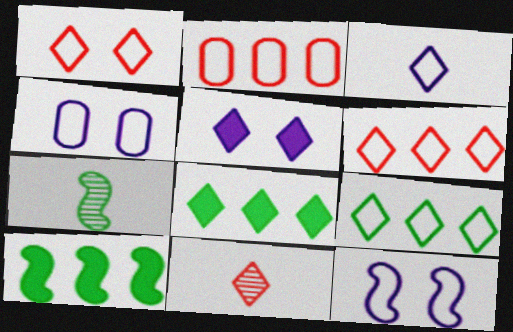[[1, 3, 9], 
[2, 5, 7], 
[4, 10, 11], 
[5, 9, 11]]